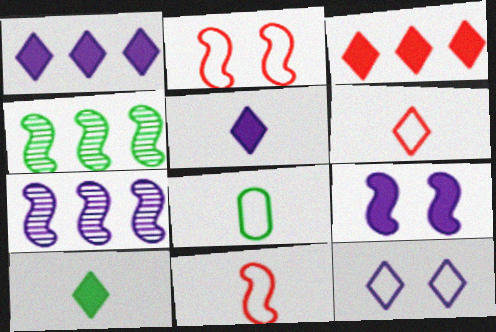[[4, 9, 11]]